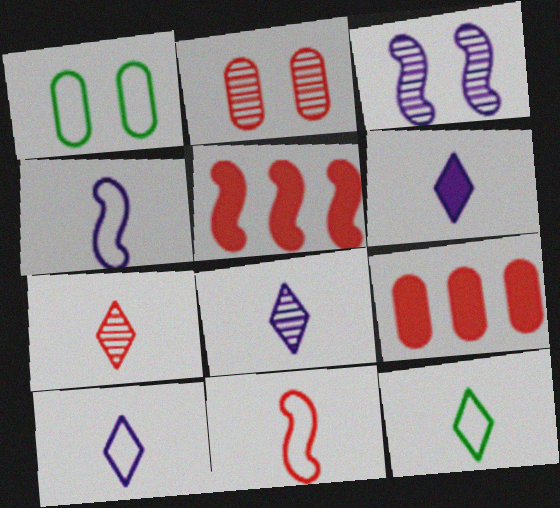[[1, 5, 8], 
[3, 9, 12], 
[6, 7, 12], 
[6, 8, 10]]